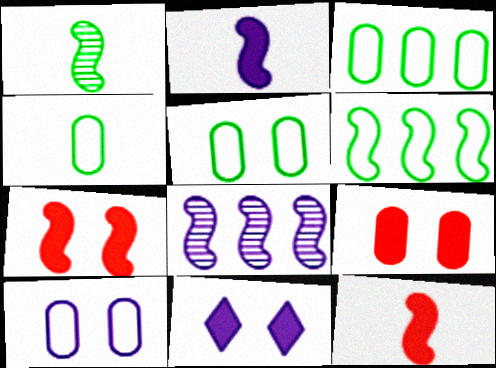[[3, 4, 5]]